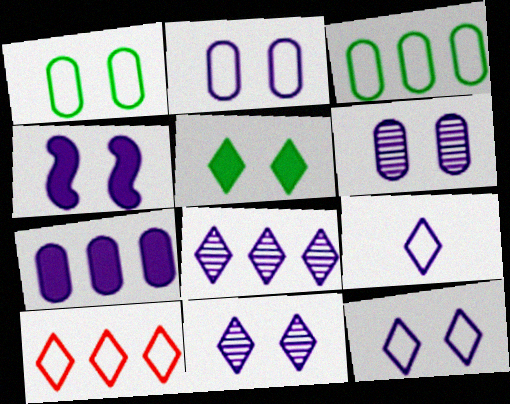[[2, 4, 11], 
[4, 6, 12]]